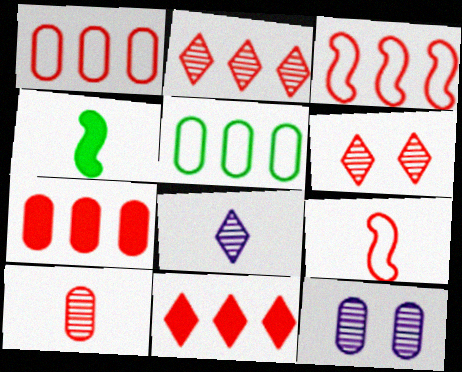[[2, 3, 7], 
[6, 7, 9]]